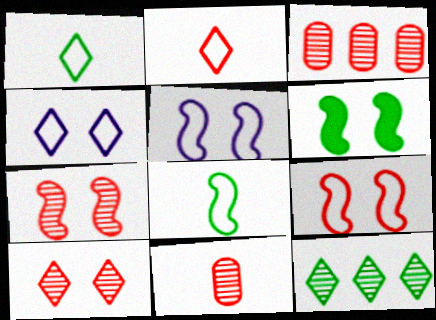[[5, 6, 7]]